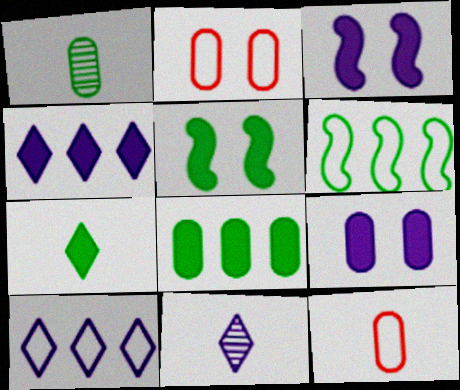[[5, 7, 8]]